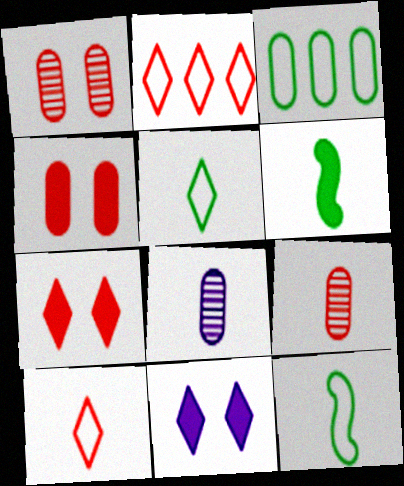[[3, 4, 8], 
[6, 8, 10]]